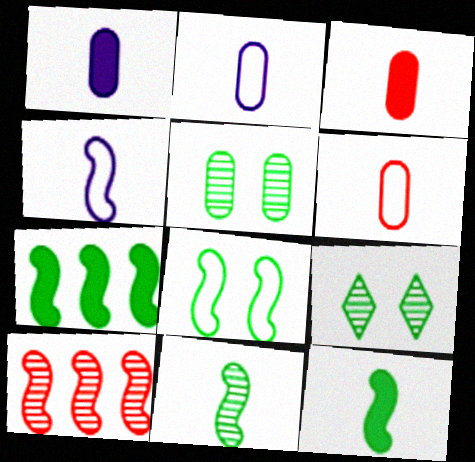[[7, 8, 11]]